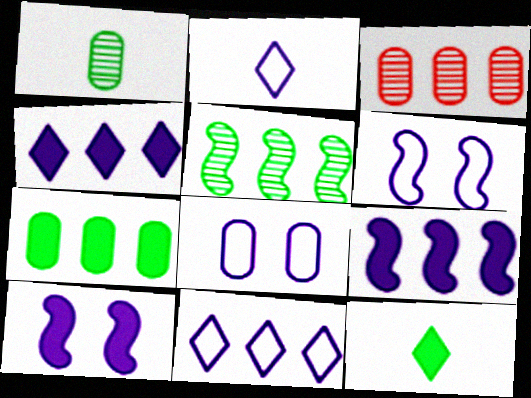[[3, 6, 12]]